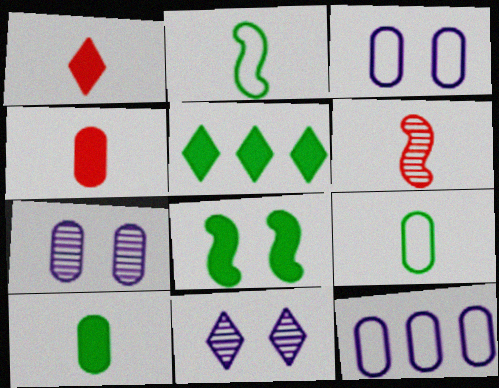[[3, 5, 6], 
[5, 8, 10]]